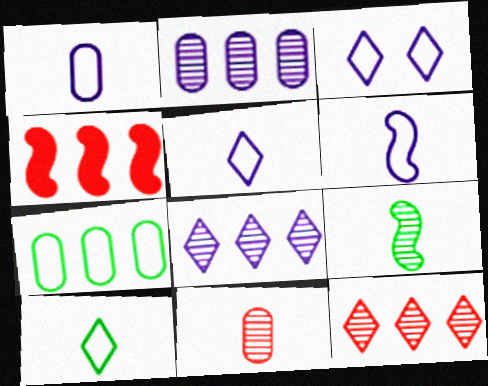[[1, 5, 6], 
[4, 7, 8]]